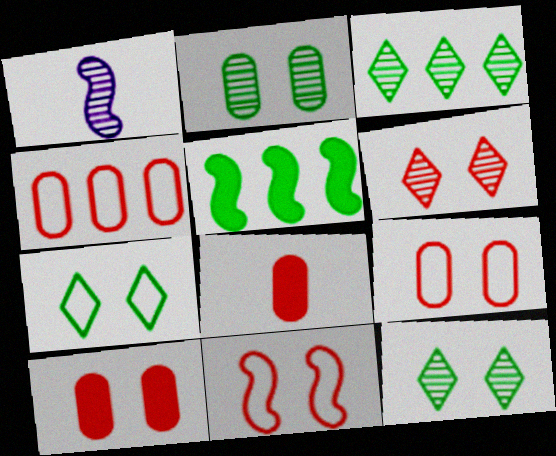[[1, 5, 11], 
[6, 10, 11]]